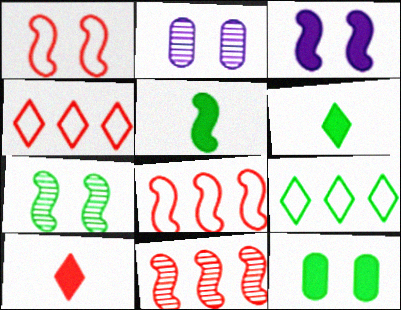[[1, 3, 7], 
[2, 4, 5], 
[2, 6, 8]]